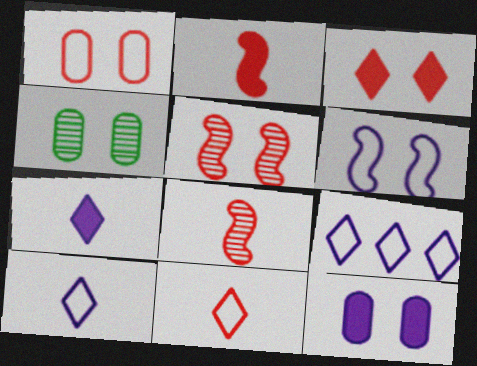[[1, 3, 5], 
[1, 4, 12], 
[2, 4, 9], 
[3, 4, 6]]